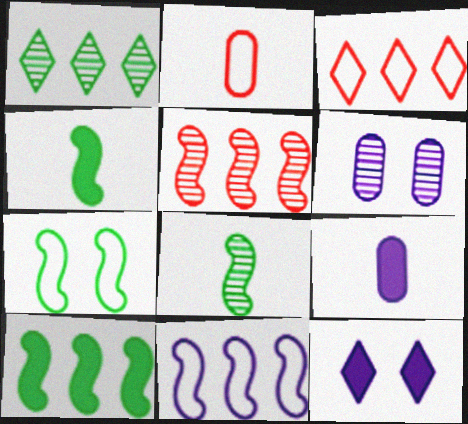[[3, 4, 6], 
[5, 10, 11], 
[7, 8, 10]]